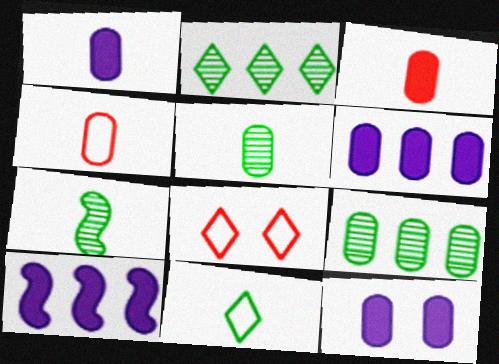[[1, 4, 5], 
[1, 6, 12], 
[4, 9, 12], 
[5, 8, 10], 
[6, 7, 8]]